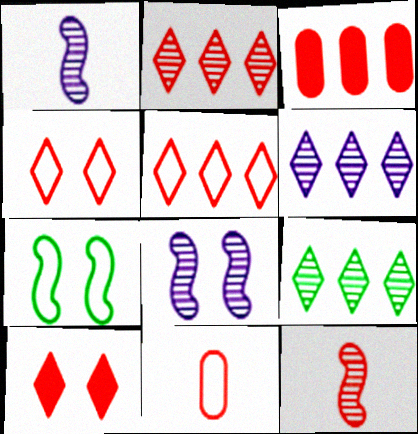[[2, 6, 9], 
[3, 4, 12]]